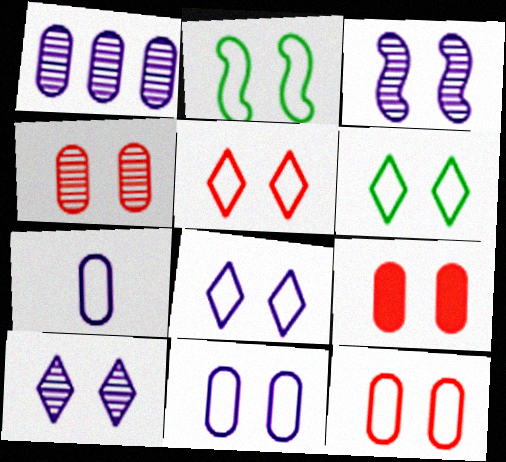[[2, 5, 11], 
[2, 8, 12], 
[2, 9, 10], 
[3, 6, 9], 
[4, 9, 12], 
[5, 6, 8]]